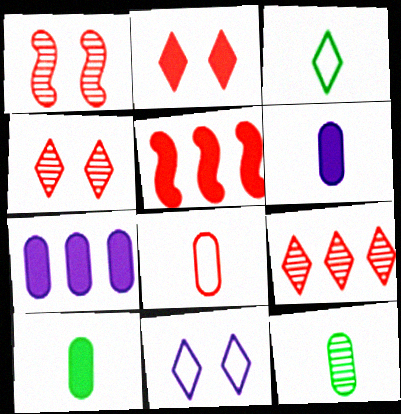[[1, 3, 7], 
[4, 5, 8], 
[5, 11, 12], 
[6, 8, 12]]